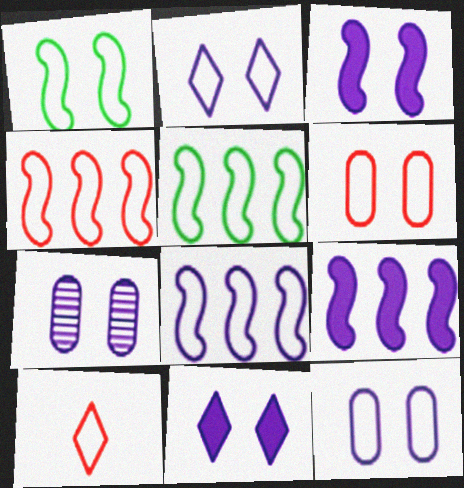[[1, 2, 6], 
[2, 3, 7], 
[4, 5, 8], 
[4, 6, 10], 
[5, 10, 12]]